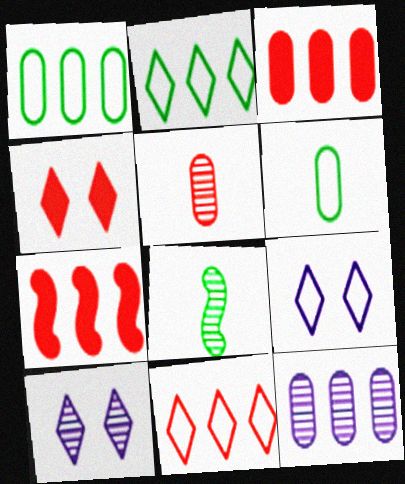[[1, 3, 12], 
[2, 7, 12], 
[3, 8, 9], 
[6, 7, 10]]